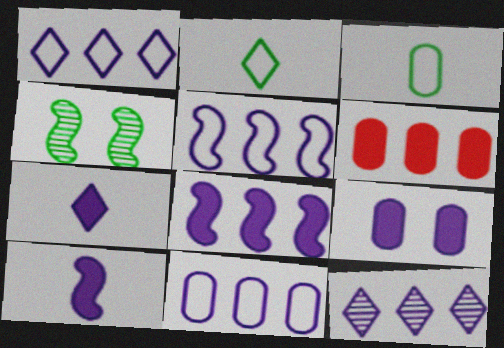[[1, 5, 11], 
[7, 8, 9], 
[8, 11, 12]]